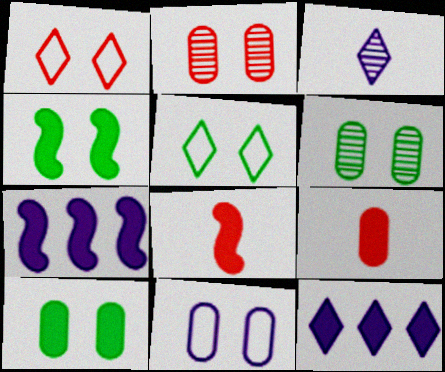[[2, 10, 11], 
[3, 7, 11], 
[4, 5, 6], 
[4, 7, 8], 
[4, 9, 12], 
[8, 10, 12]]